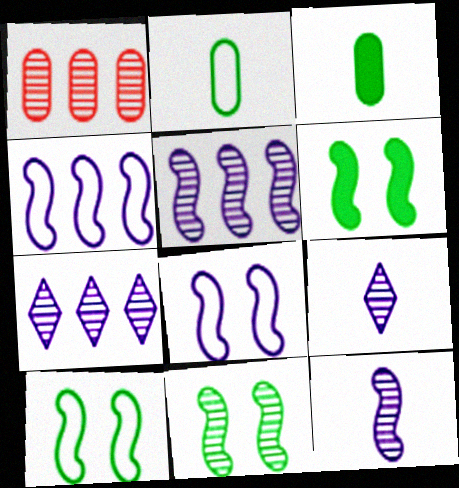[[1, 9, 11], 
[6, 10, 11]]